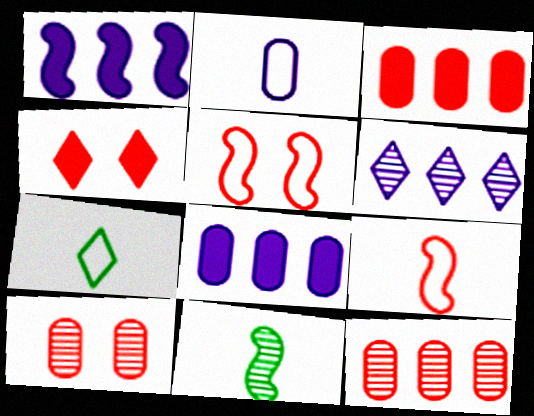[[1, 5, 11], 
[1, 7, 10], 
[2, 7, 9], 
[4, 5, 10], 
[4, 6, 7], 
[4, 9, 12], 
[6, 10, 11]]